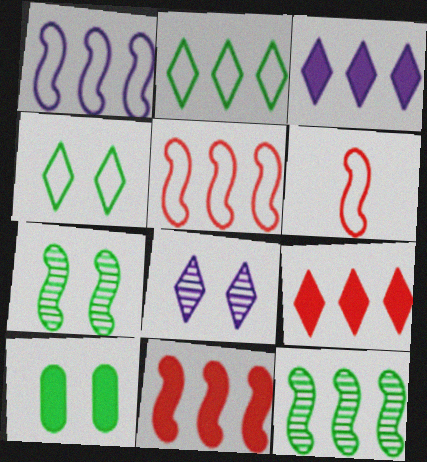[[1, 11, 12], 
[4, 7, 10]]